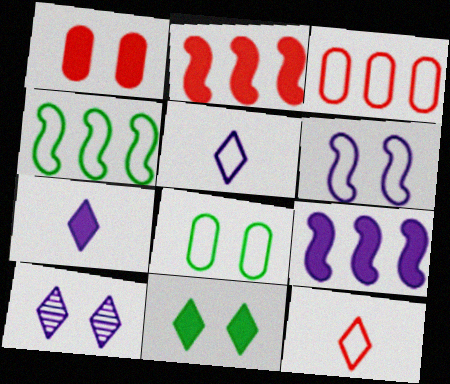[]